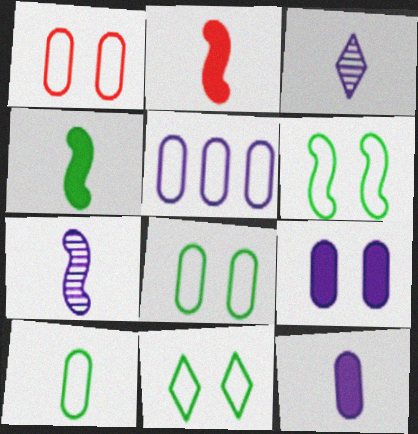[[1, 5, 10], 
[2, 3, 10], 
[6, 8, 11]]